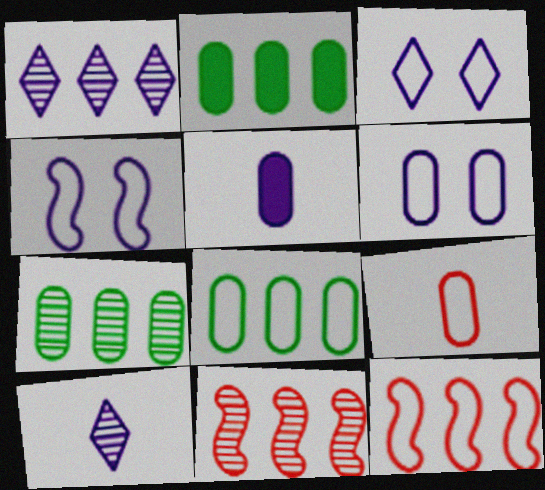[[1, 2, 12], 
[1, 4, 5], 
[1, 7, 11], 
[2, 7, 8], 
[3, 4, 6], 
[6, 8, 9]]